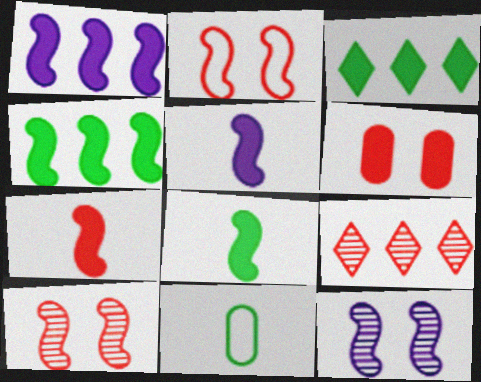[[3, 5, 6], 
[5, 7, 8]]